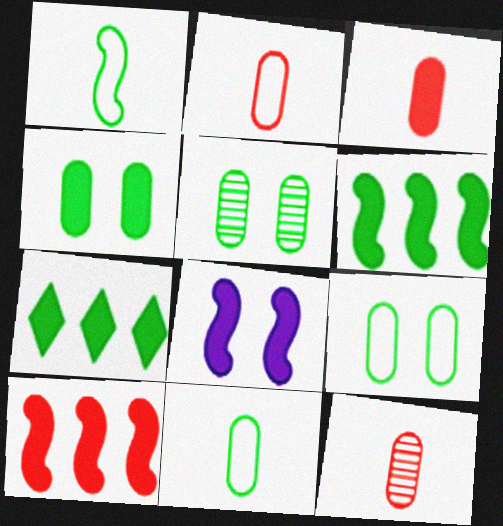[[1, 5, 7], 
[2, 3, 12], 
[3, 7, 8], 
[4, 5, 9]]